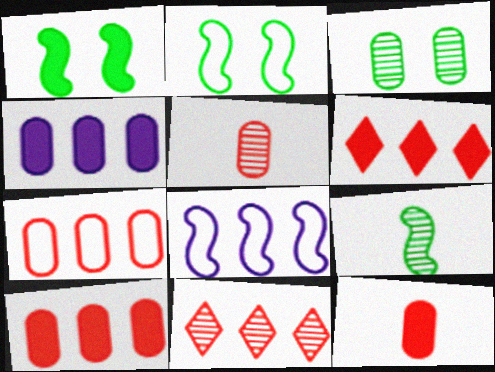[]